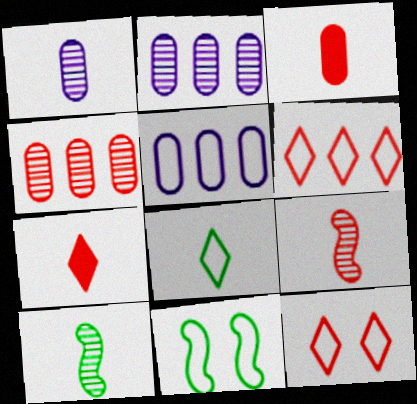[[2, 7, 11]]